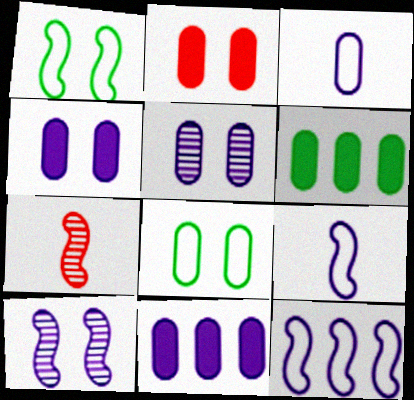[[2, 5, 8], 
[3, 5, 11]]